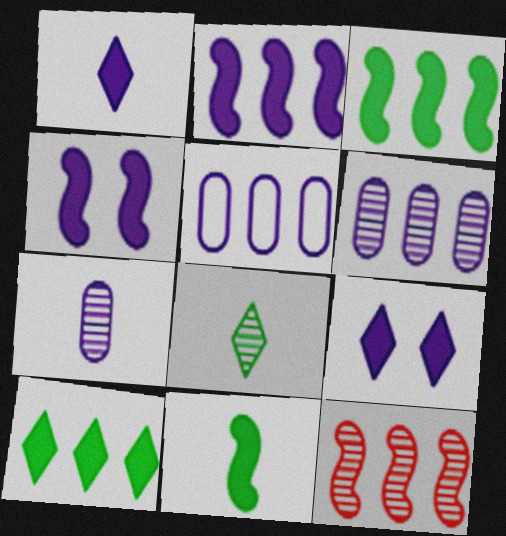[[5, 10, 12]]